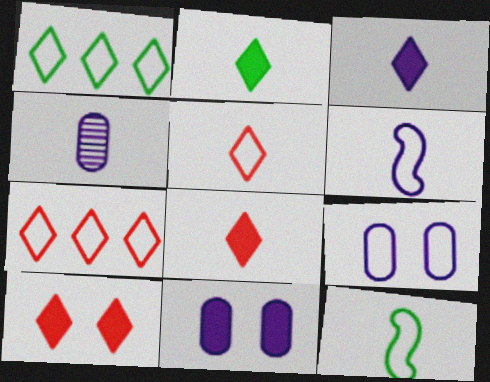[[2, 3, 8], 
[3, 4, 6], 
[4, 8, 12], 
[7, 9, 12]]